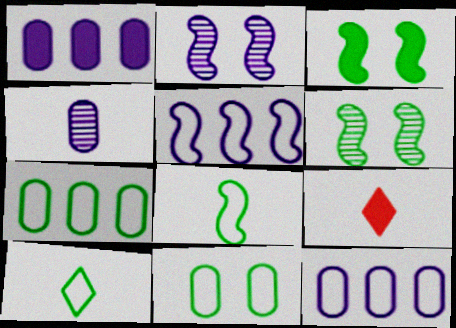[[1, 3, 9], 
[2, 7, 9], 
[4, 8, 9], 
[6, 9, 12]]